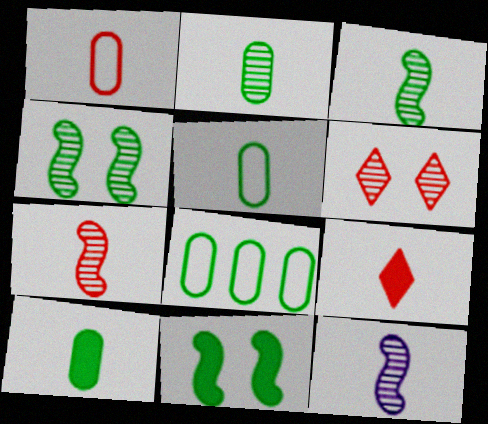[[1, 7, 9], 
[2, 5, 10], 
[3, 7, 12], 
[5, 9, 12]]